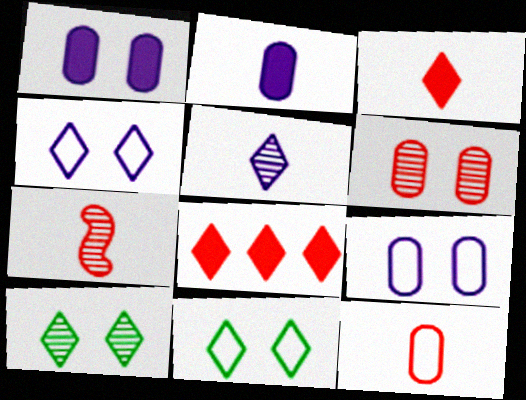[[3, 7, 12], 
[5, 8, 11]]